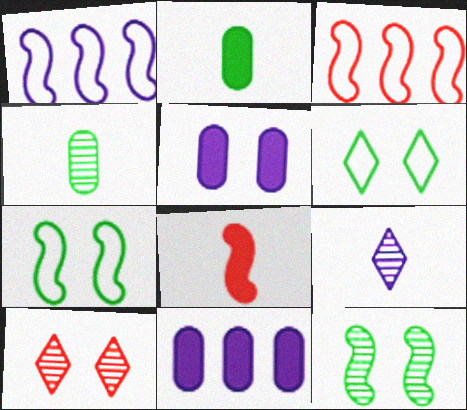[[1, 2, 10], 
[1, 5, 9], 
[1, 8, 12], 
[5, 7, 10]]